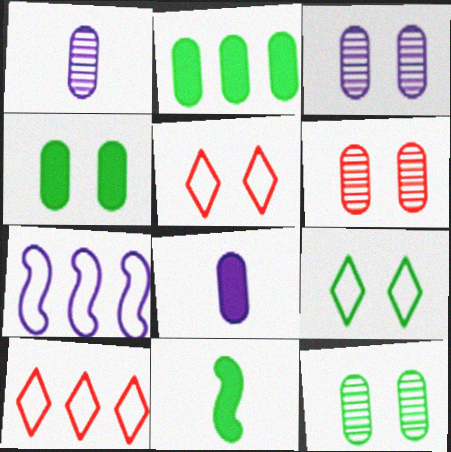[[3, 6, 12], 
[3, 10, 11]]